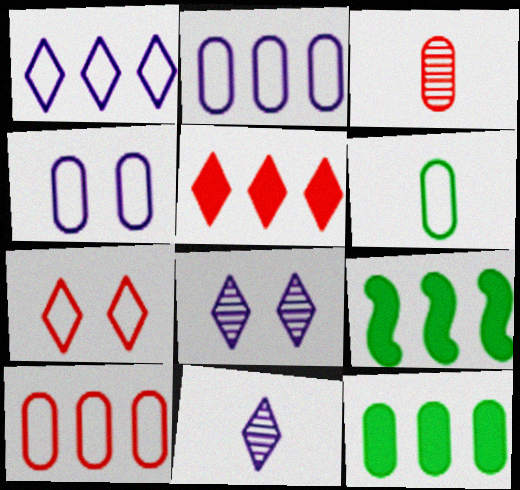[[3, 4, 12], 
[4, 6, 10]]